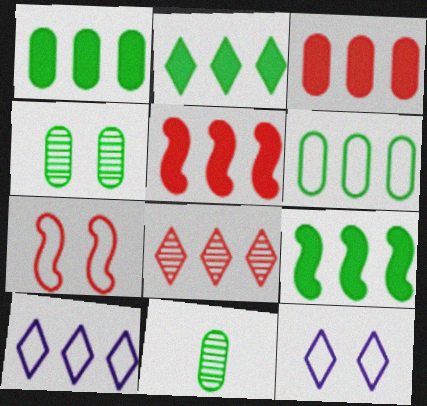[[1, 2, 9], 
[2, 8, 10], 
[5, 11, 12]]